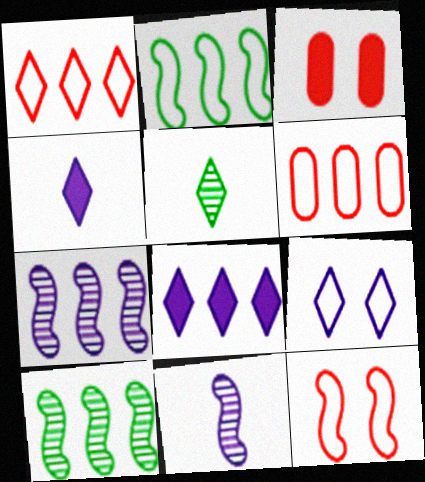[[6, 8, 10]]